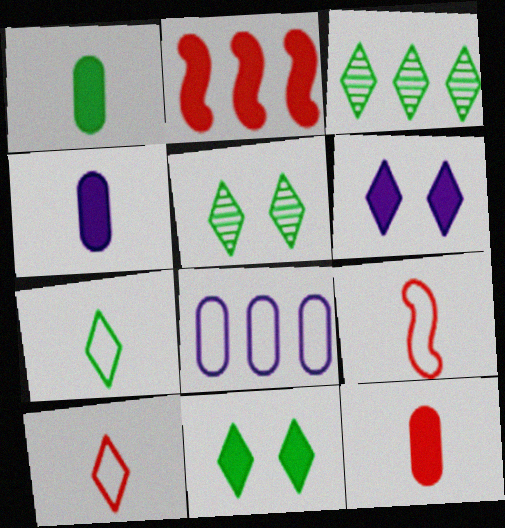[[1, 2, 6], 
[1, 4, 12], 
[2, 3, 8], 
[2, 4, 11], 
[3, 6, 10], 
[3, 7, 11]]